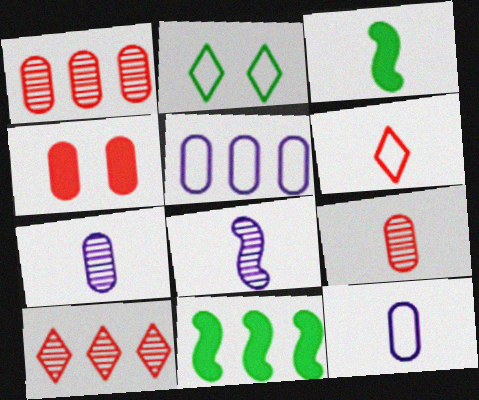[[3, 6, 7], 
[5, 10, 11]]